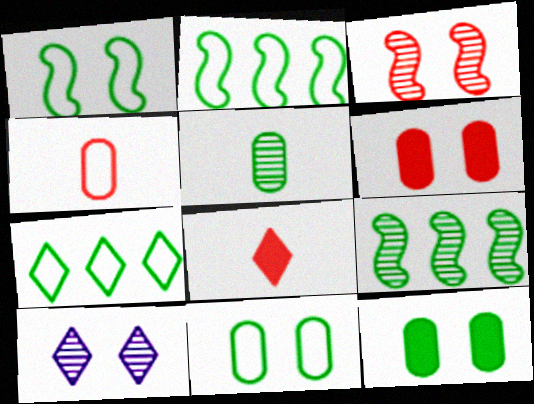[[1, 6, 10], 
[7, 8, 10]]